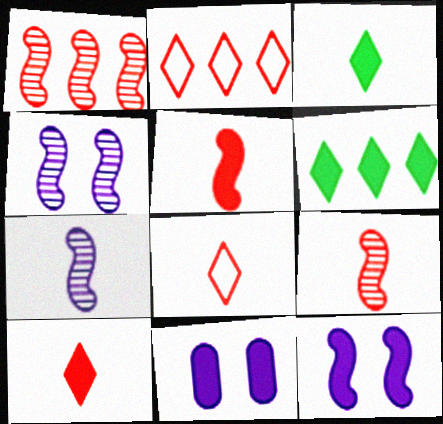[[5, 6, 11]]